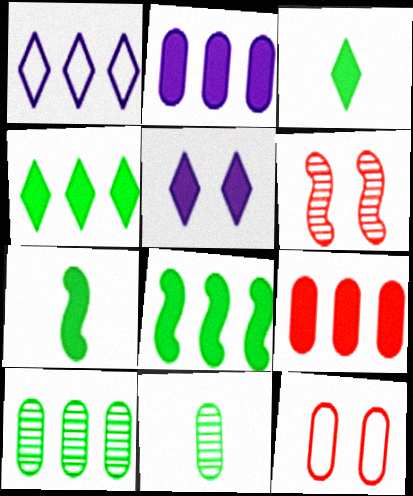[[2, 11, 12], 
[5, 7, 9]]